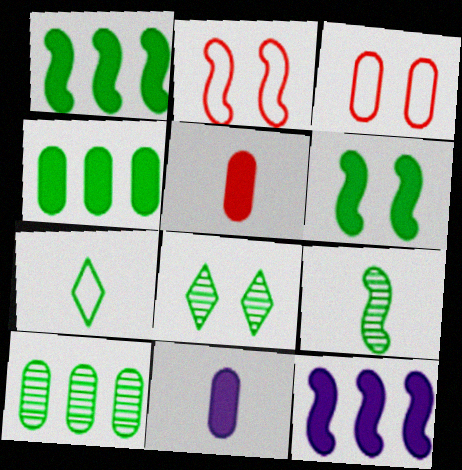[[2, 9, 12], 
[3, 10, 11], 
[6, 7, 10], 
[8, 9, 10]]